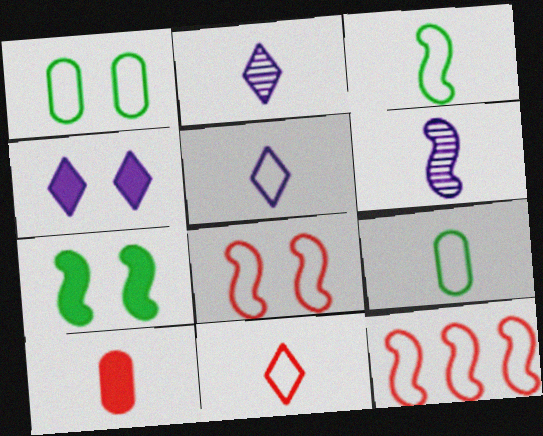[[1, 5, 12], 
[2, 3, 10], 
[6, 7, 12]]